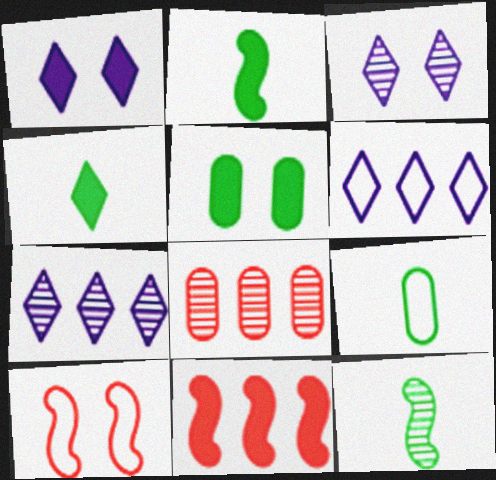[[3, 5, 10], 
[3, 8, 12], 
[3, 9, 11], 
[4, 9, 12], 
[6, 9, 10]]